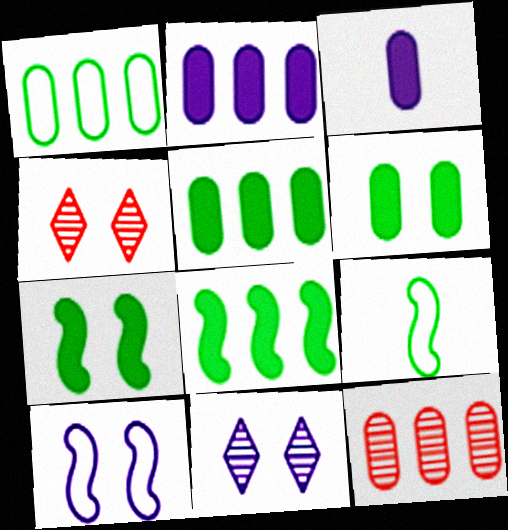[[1, 2, 12], 
[2, 4, 9], 
[4, 6, 10]]